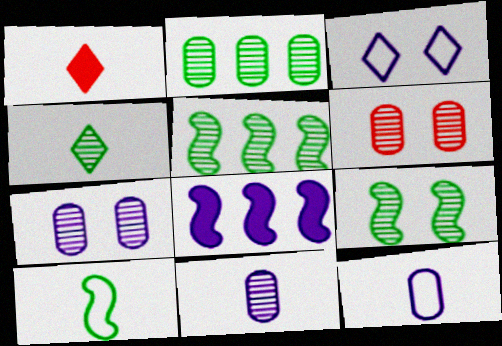[[1, 10, 11], 
[2, 4, 9], 
[2, 6, 11], 
[3, 8, 11]]